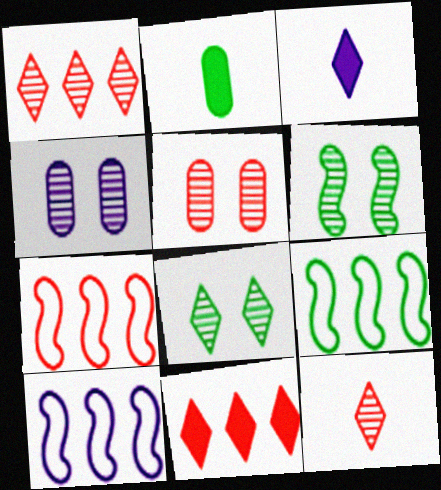[[2, 8, 9], 
[3, 4, 10], 
[3, 5, 9], 
[7, 9, 10]]